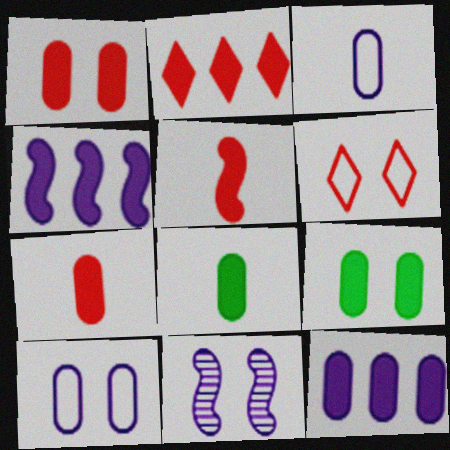[[1, 2, 5], 
[1, 8, 12], 
[6, 9, 11], 
[7, 9, 12]]